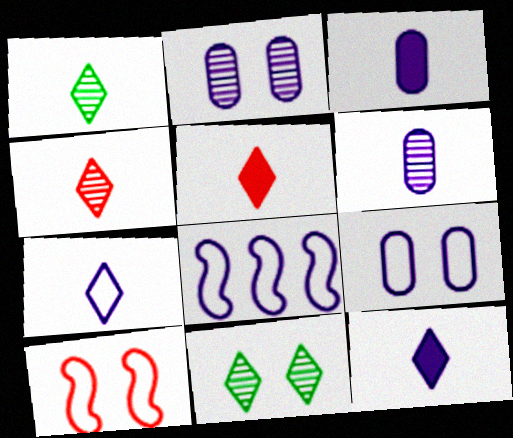[[1, 5, 7], 
[2, 8, 12], 
[7, 8, 9]]